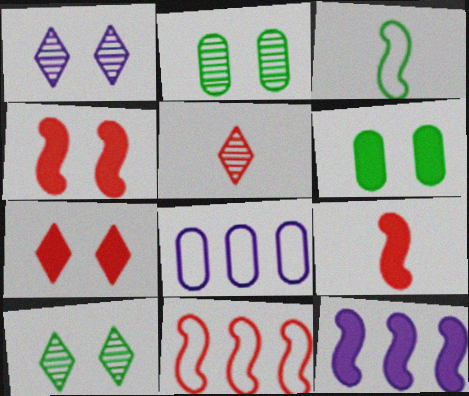[[8, 9, 10]]